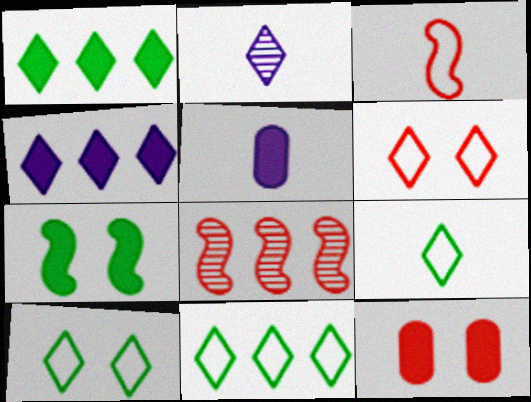[[1, 2, 6], 
[5, 8, 10], 
[9, 10, 11]]